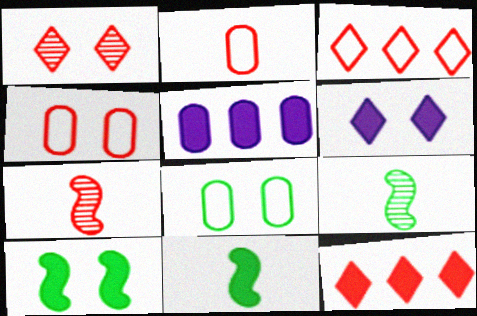[[4, 7, 12]]